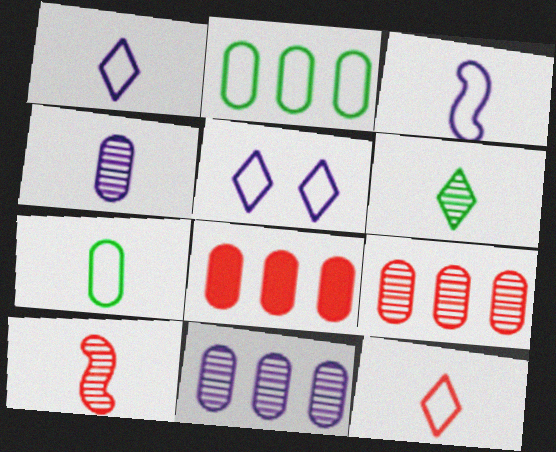[[2, 8, 11], 
[3, 7, 12], 
[4, 6, 10]]